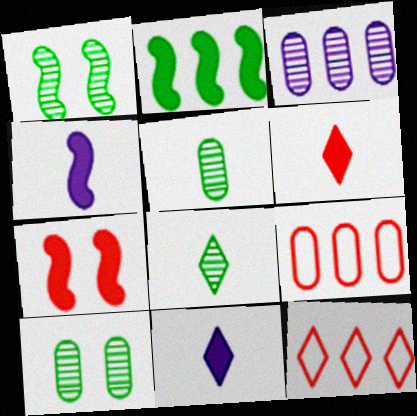[[1, 9, 11], 
[2, 3, 12], 
[2, 4, 7], 
[4, 10, 12]]